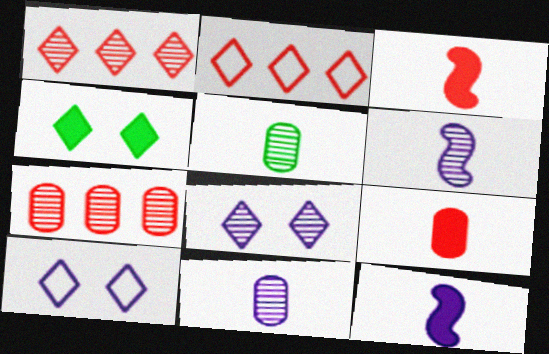[]